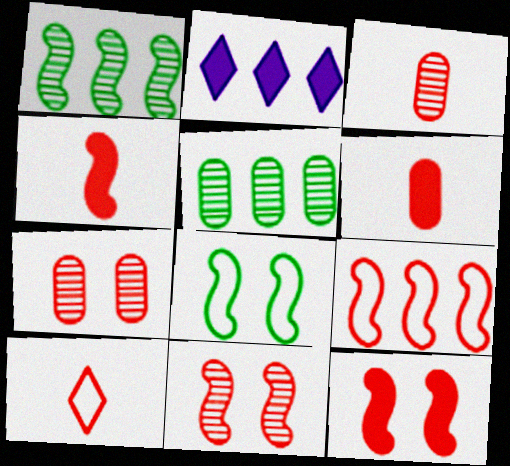[[2, 3, 8], 
[2, 5, 9], 
[3, 4, 10], 
[4, 9, 11]]